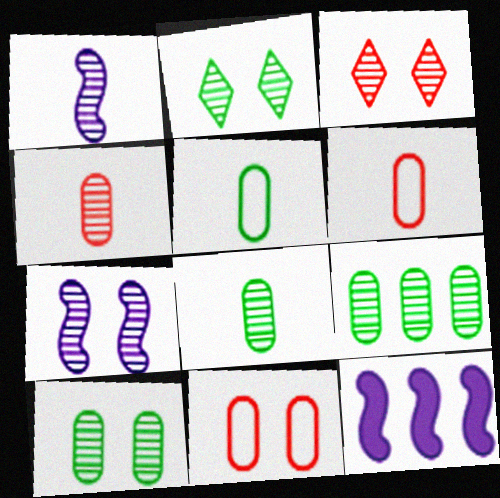[[1, 3, 9], 
[2, 6, 12], 
[3, 5, 12], 
[3, 7, 10], 
[8, 9, 10]]